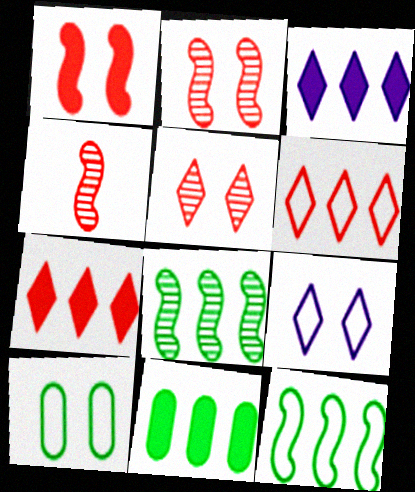[[3, 4, 10], 
[4, 9, 11]]